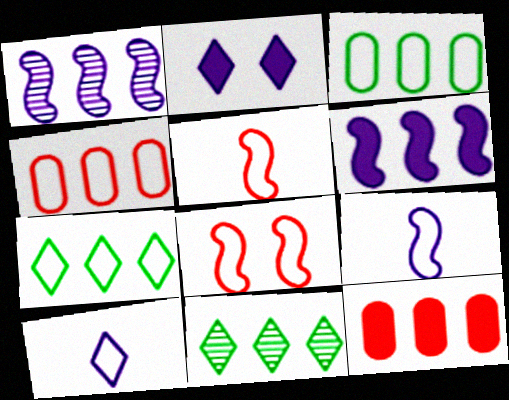[[1, 7, 12], 
[3, 8, 10], 
[4, 6, 11]]